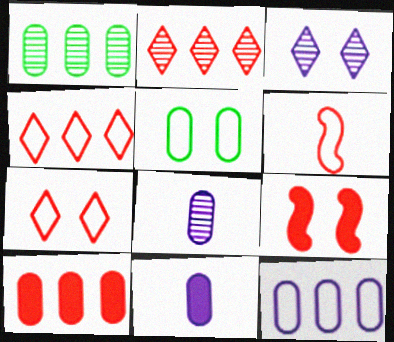[[1, 10, 12], 
[3, 5, 9], 
[5, 8, 10]]